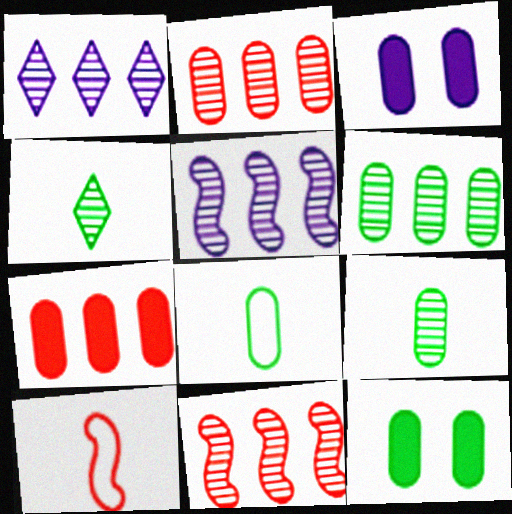[[1, 6, 11], 
[1, 10, 12], 
[2, 3, 8], 
[6, 8, 12]]